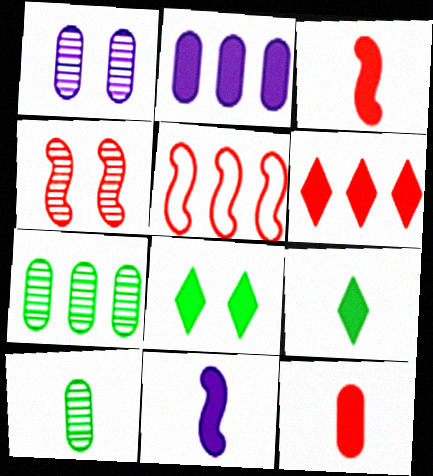[[1, 5, 9], 
[2, 3, 8], 
[3, 4, 5], 
[9, 11, 12]]